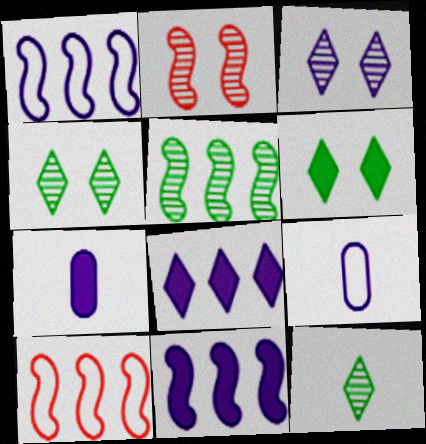[[1, 3, 7], 
[3, 9, 11], 
[4, 7, 10], 
[5, 10, 11]]